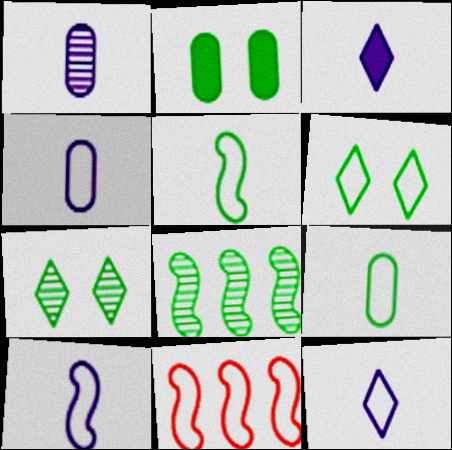[[1, 3, 10], 
[4, 6, 11], 
[4, 10, 12]]